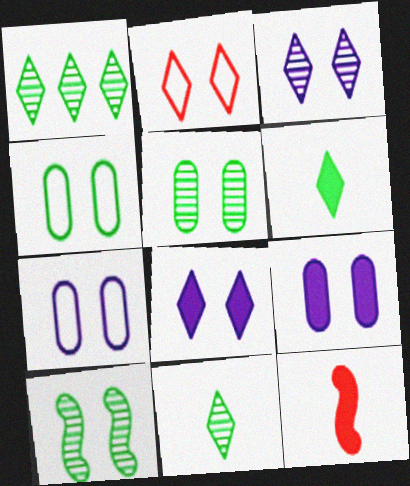[[1, 7, 12], 
[2, 9, 10]]